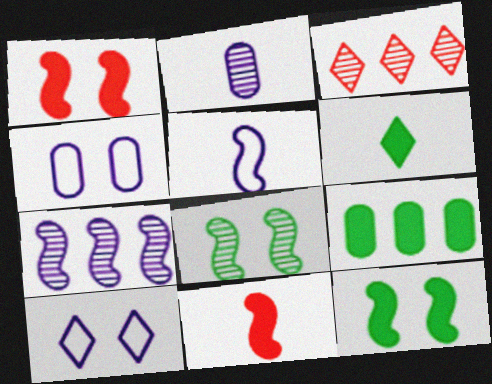[[2, 3, 8], 
[3, 6, 10], 
[6, 9, 12]]